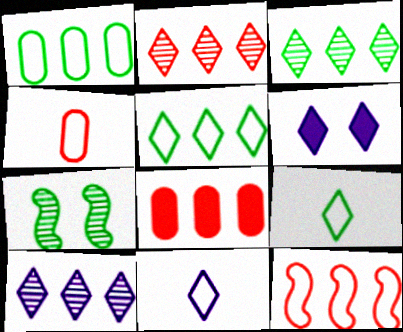[[2, 3, 10], 
[2, 6, 9], 
[2, 8, 12], 
[6, 10, 11], 
[7, 8, 11]]